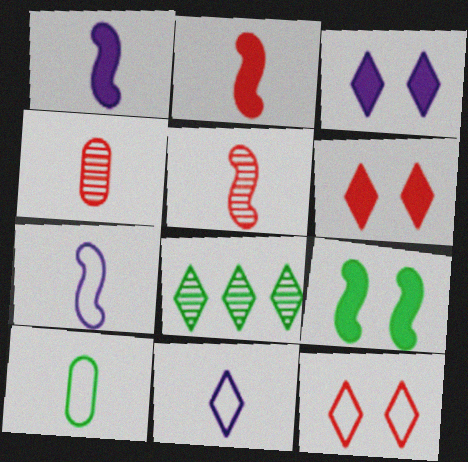[[6, 8, 11], 
[8, 9, 10]]